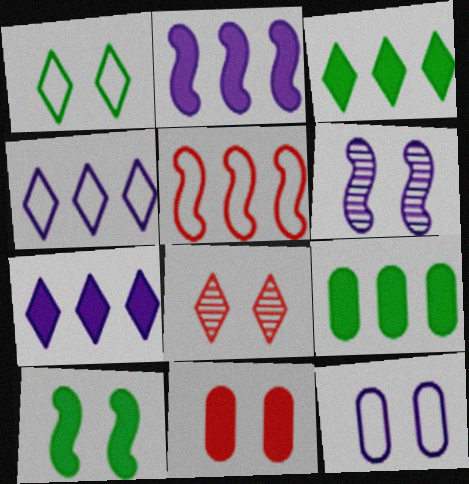[[1, 6, 11], 
[8, 10, 12]]